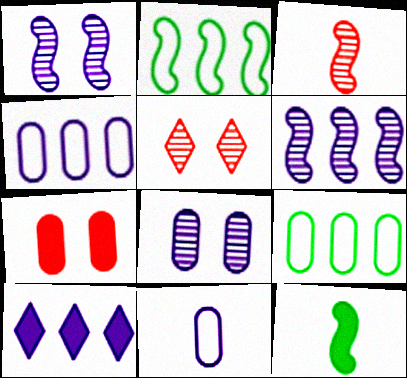[[1, 10, 11], 
[4, 5, 12], 
[4, 6, 10], 
[7, 10, 12]]